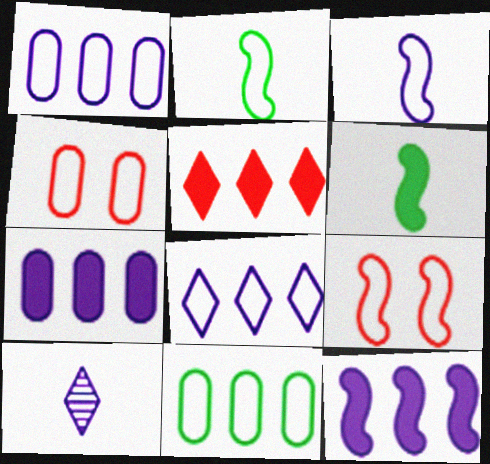[[2, 4, 8]]